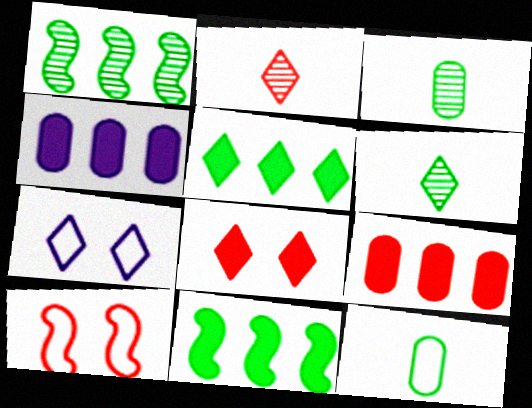[[2, 5, 7], 
[2, 9, 10], 
[4, 6, 10]]